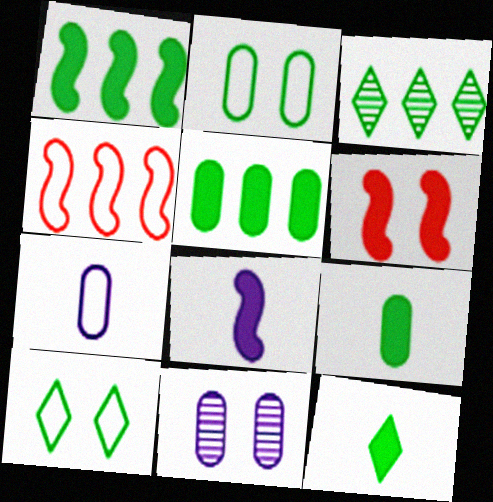[[1, 6, 8], 
[3, 6, 7], 
[3, 10, 12], 
[4, 7, 10], 
[4, 11, 12], 
[6, 10, 11]]